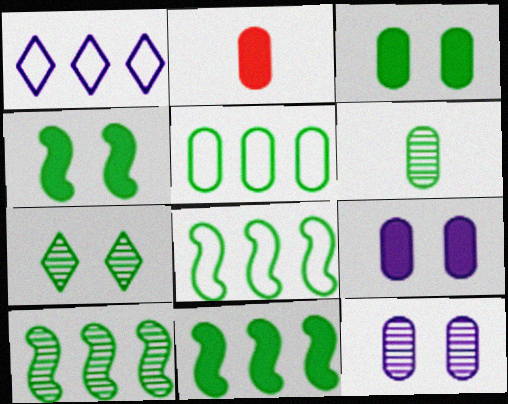[[2, 5, 12], 
[3, 5, 6], 
[6, 7, 10], 
[8, 10, 11]]